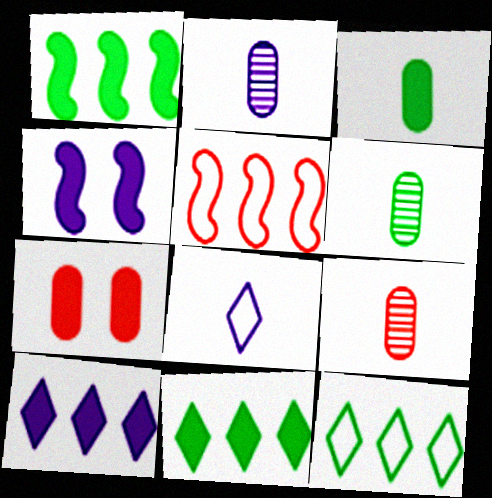[[2, 6, 9], 
[4, 9, 12]]